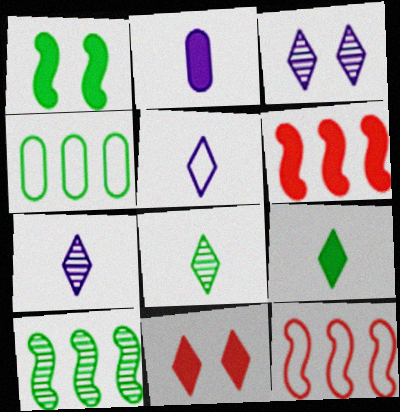[[1, 4, 8]]